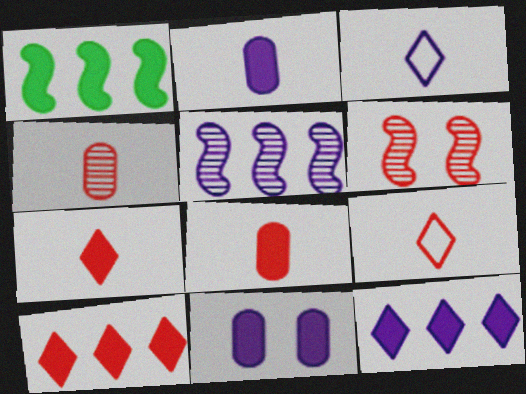[[1, 7, 11], 
[3, 5, 11]]